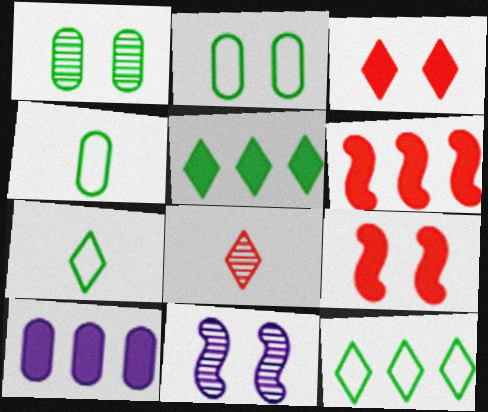[[2, 3, 11], 
[5, 6, 10]]